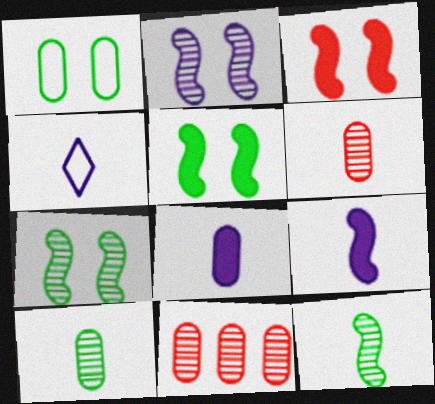[[1, 8, 11], 
[4, 5, 11]]